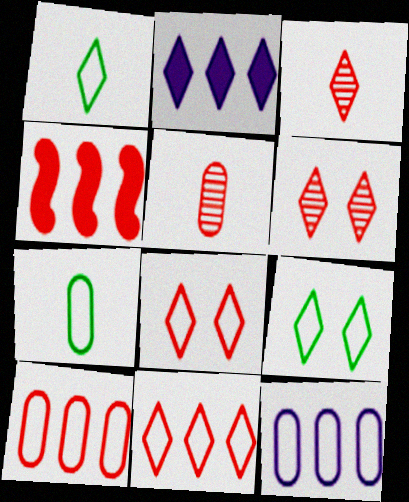[[1, 2, 6], 
[2, 3, 9], 
[4, 5, 8]]